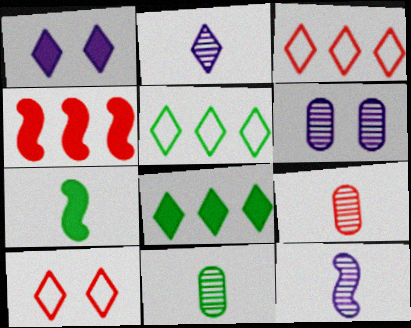[[2, 8, 10], 
[3, 6, 7], 
[4, 9, 10]]